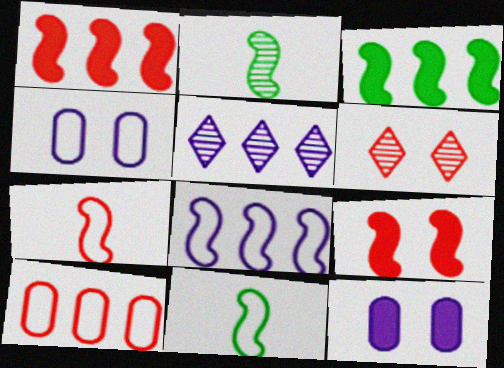[[2, 8, 9], 
[3, 5, 10]]